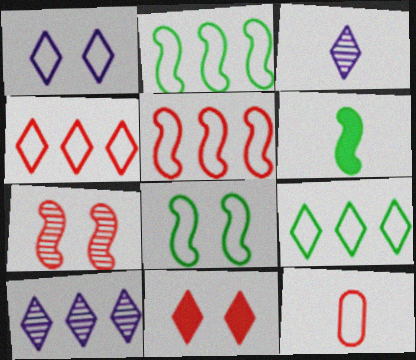[[1, 2, 12], 
[3, 6, 12], 
[3, 9, 11]]